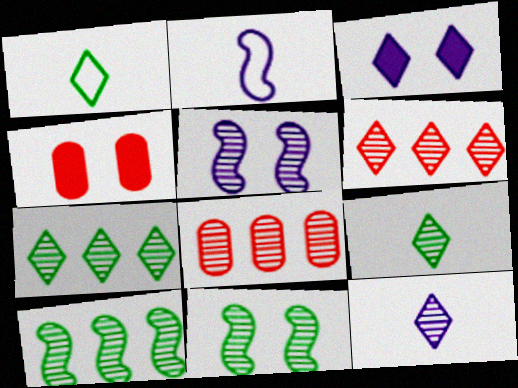[[1, 3, 6], 
[2, 4, 7], 
[5, 8, 9], 
[8, 11, 12]]